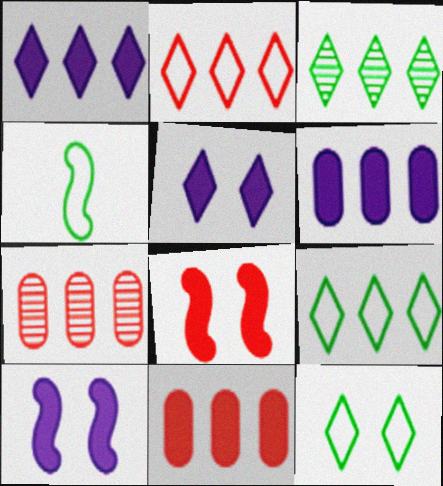[[1, 2, 3], 
[4, 5, 7]]